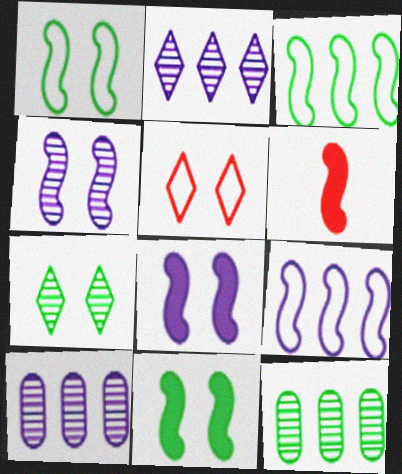[[3, 4, 6]]